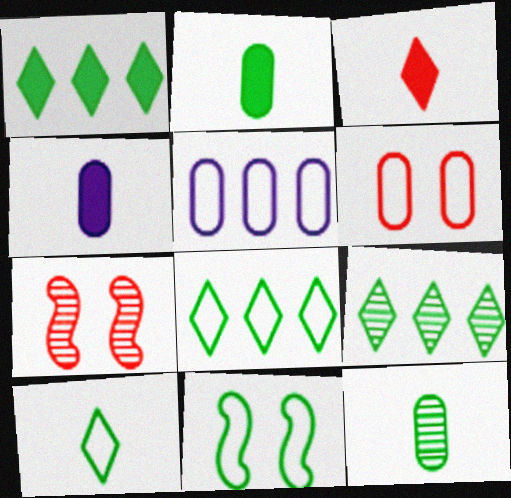[[1, 8, 9], 
[1, 11, 12], 
[2, 9, 11], 
[4, 7, 8]]